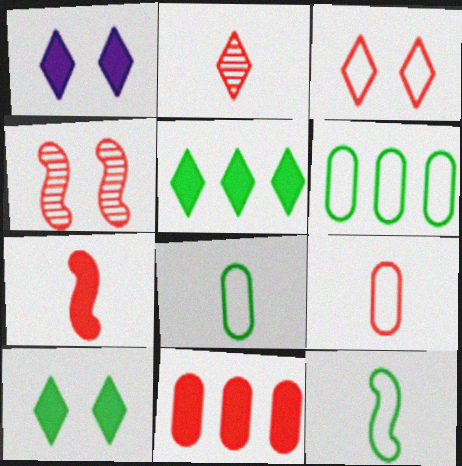[[2, 7, 9]]